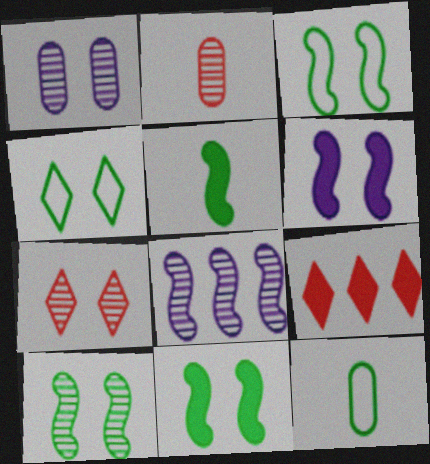[[1, 7, 10], 
[3, 10, 11]]